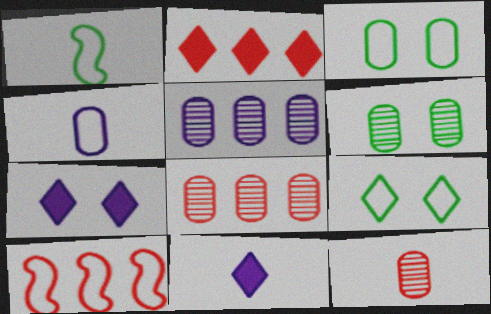[[1, 7, 8], 
[1, 11, 12], 
[2, 8, 10], 
[4, 9, 10], 
[5, 6, 12], 
[6, 10, 11]]